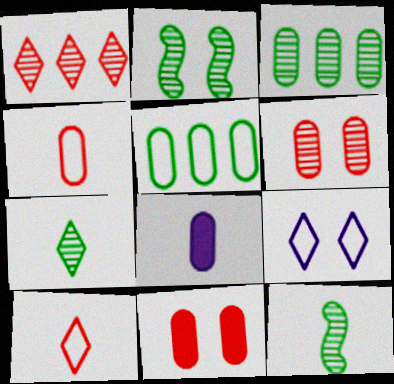[[2, 3, 7], 
[2, 9, 11], 
[5, 6, 8], 
[8, 10, 12]]